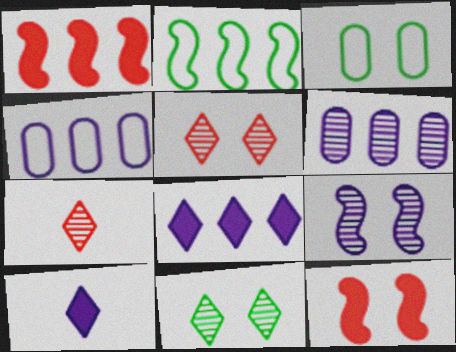[[4, 9, 10]]